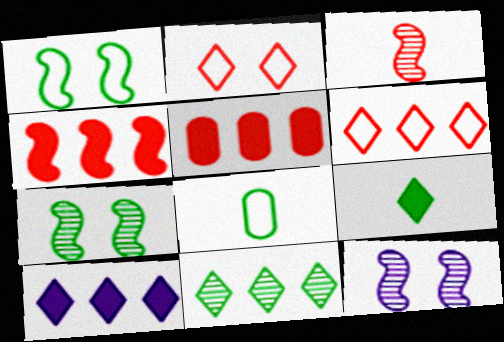[[2, 3, 5], 
[6, 10, 11]]